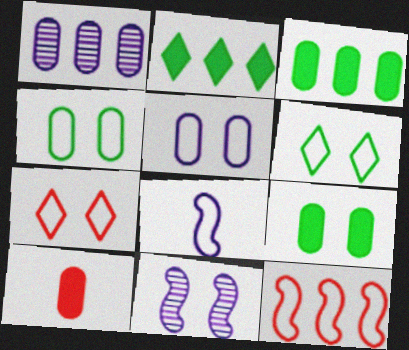[[1, 2, 12], 
[1, 4, 10], 
[7, 9, 11]]